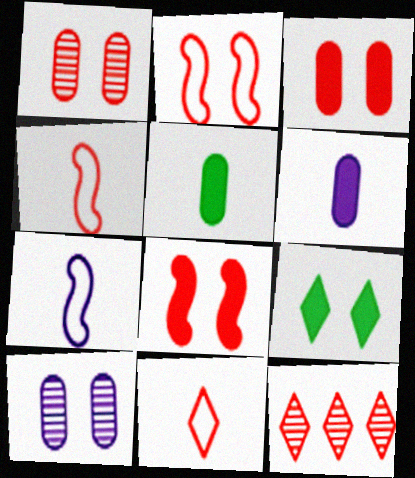[[2, 9, 10], 
[3, 4, 12]]